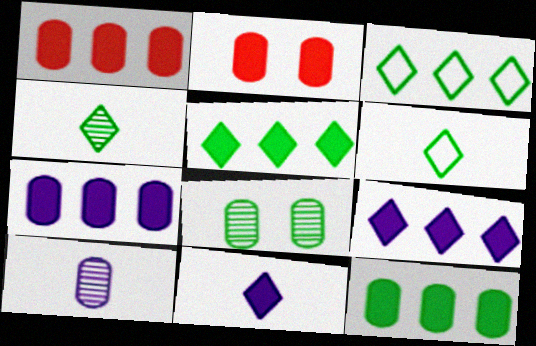[[1, 7, 12]]